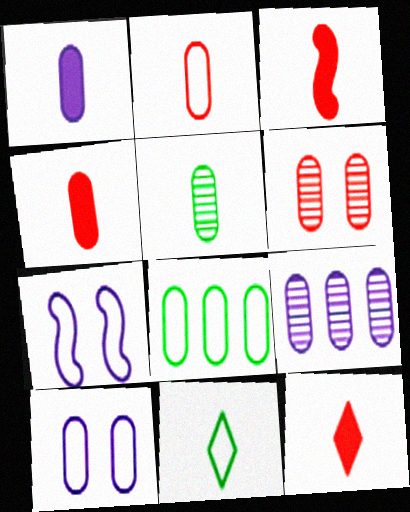[[1, 2, 5], 
[1, 6, 8], 
[1, 9, 10], 
[2, 8, 10], 
[3, 4, 12], 
[5, 6, 9]]